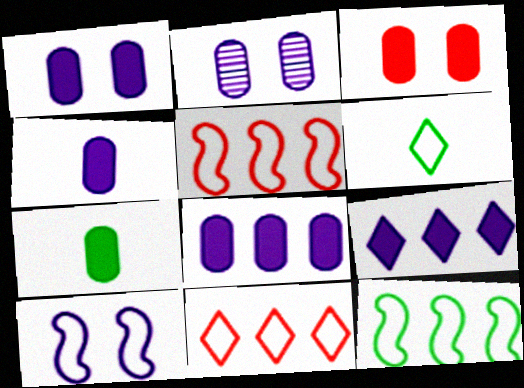[[1, 4, 8], 
[3, 7, 8]]